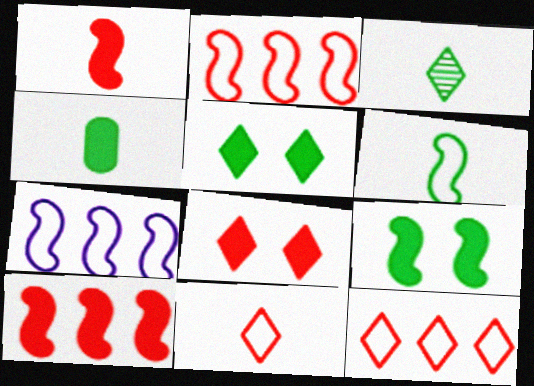[[3, 4, 6]]